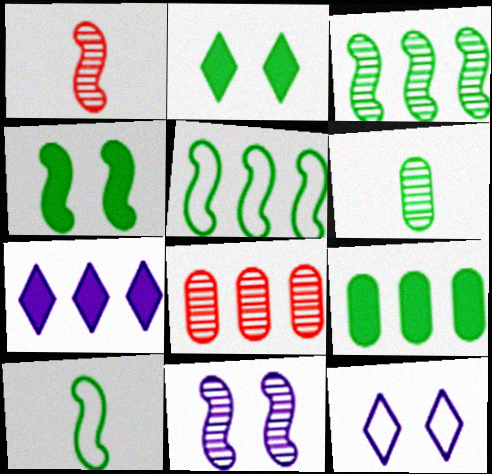[[1, 3, 11], 
[1, 9, 12], 
[2, 5, 6], 
[3, 4, 10], 
[5, 7, 8]]